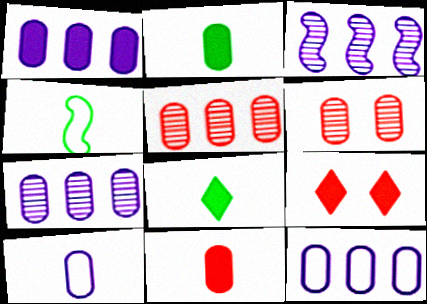[[1, 7, 12], 
[2, 6, 12], 
[4, 7, 9]]